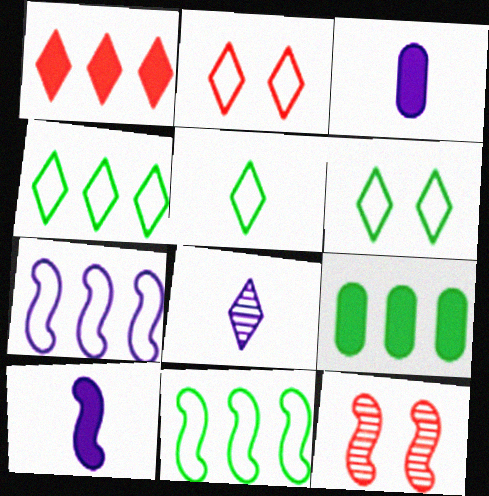[[1, 6, 8], 
[3, 4, 12], 
[4, 5, 6], 
[10, 11, 12]]